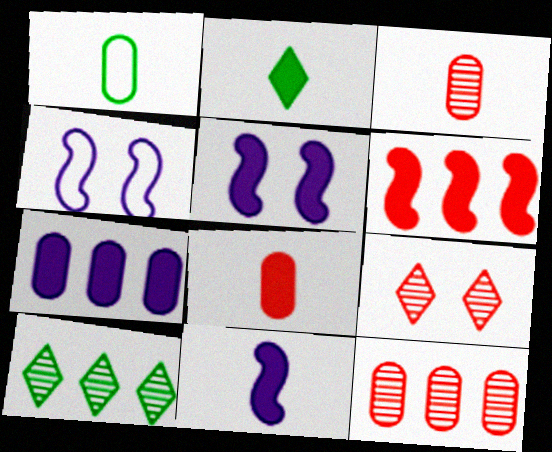[[2, 4, 12], 
[2, 8, 11], 
[4, 8, 10]]